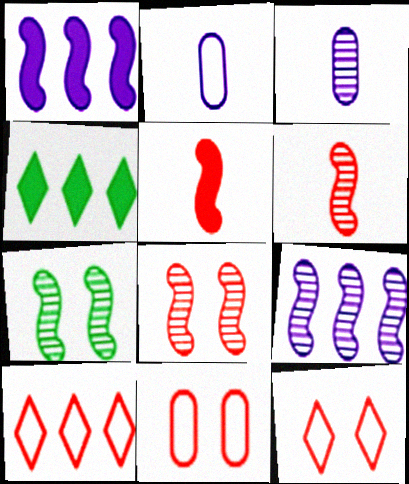[[2, 4, 8], 
[6, 7, 9]]